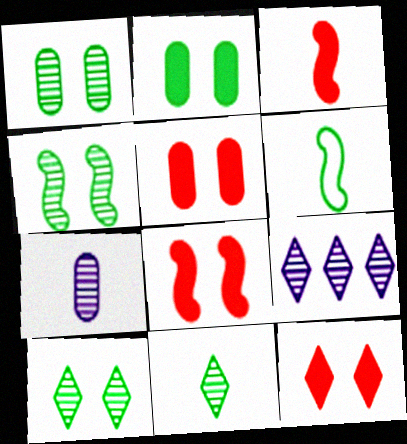[[1, 4, 10], 
[5, 6, 9], 
[5, 8, 12]]